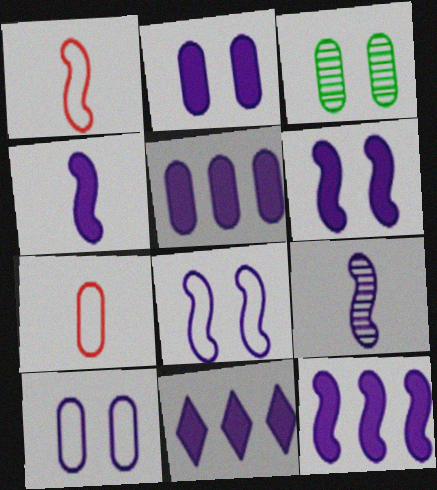[[1, 3, 11], 
[2, 4, 11], 
[3, 5, 7], 
[4, 6, 12], 
[5, 11, 12], 
[8, 9, 12], 
[9, 10, 11]]